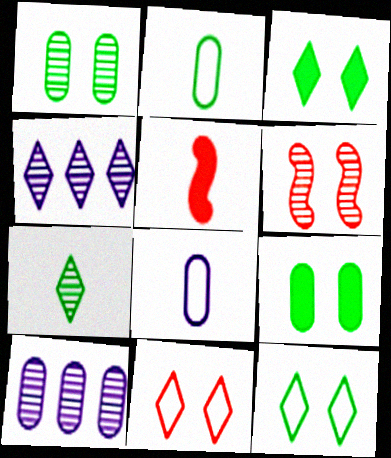[[5, 7, 8], 
[5, 10, 12], 
[6, 7, 10]]